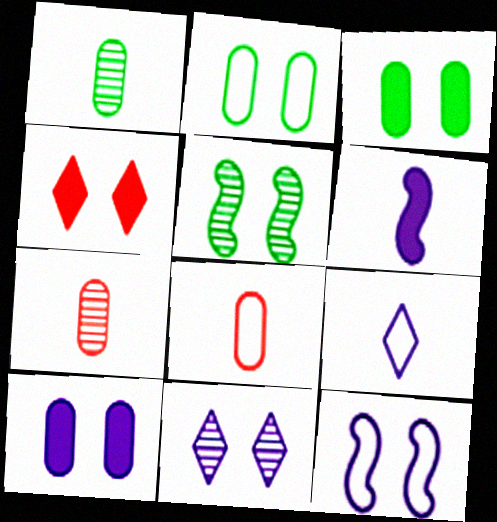[[10, 11, 12]]